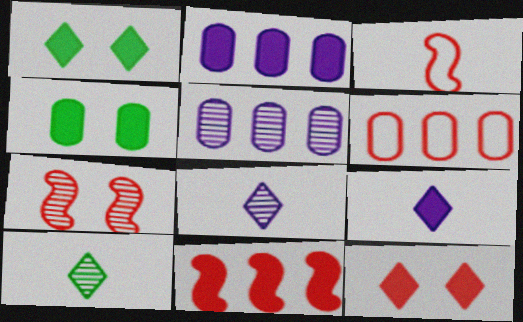[[1, 3, 5], 
[3, 7, 11], 
[4, 9, 11], 
[5, 7, 10]]